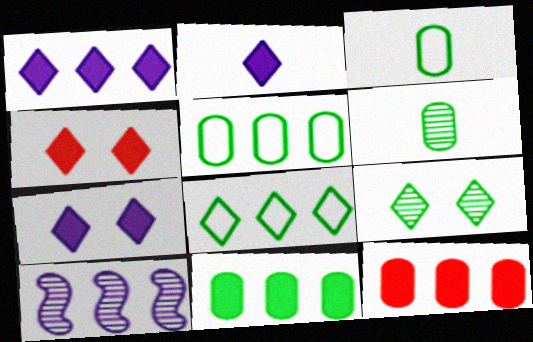[[1, 2, 7], 
[3, 4, 10], 
[8, 10, 12]]